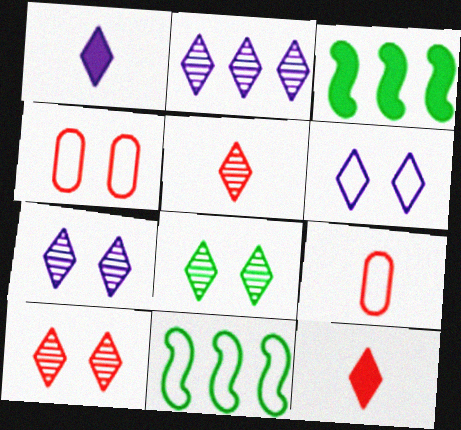[[1, 2, 6], 
[2, 5, 8], 
[3, 7, 9], 
[6, 9, 11], 
[7, 8, 10]]